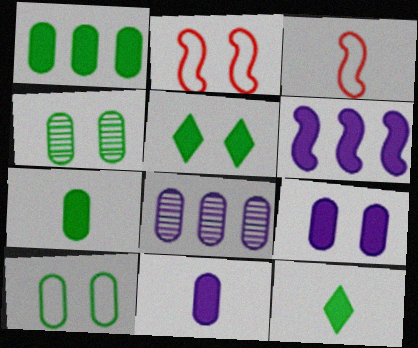[[2, 8, 12], 
[3, 5, 8]]